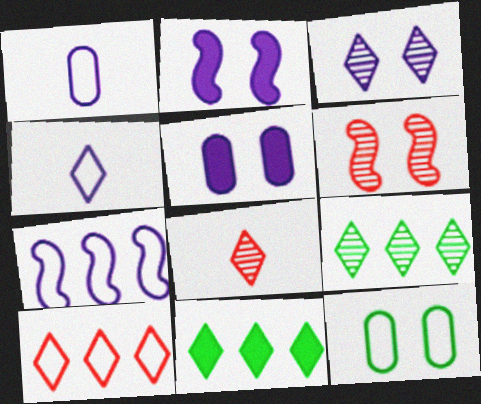[[1, 6, 11], 
[3, 8, 9]]